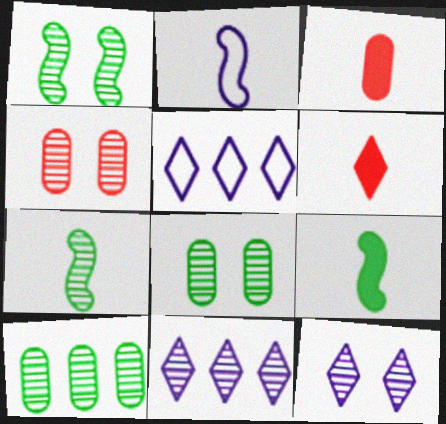[[1, 3, 5], 
[1, 4, 12], 
[4, 5, 9], 
[4, 7, 11]]